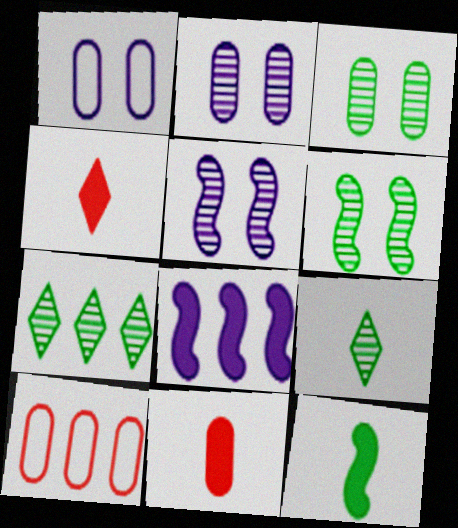[[7, 8, 10]]